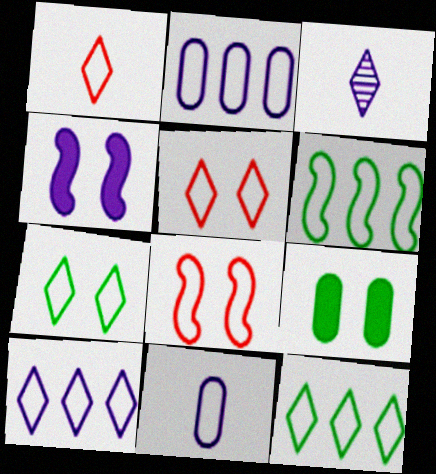[[1, 7, 10], 
[2, 3, 4], 
[5, 6, 11], 
[8, 11, 12]]